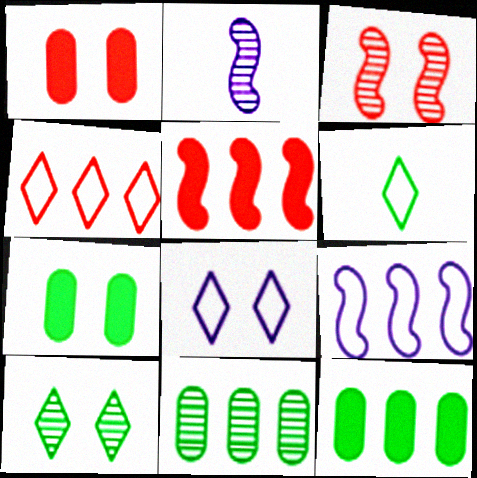[[2, 4, 7], 
[3, 7, 8], 
[4, 6, 8]]